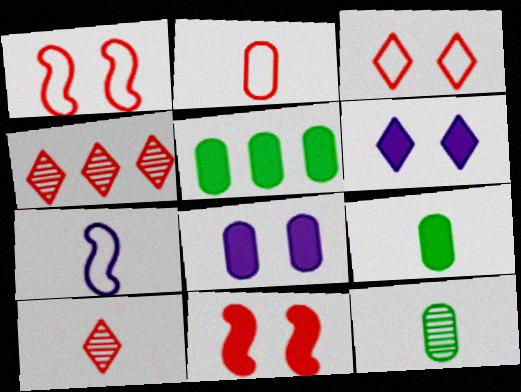[[2, 4, 11], 
[7, 9, 10]]